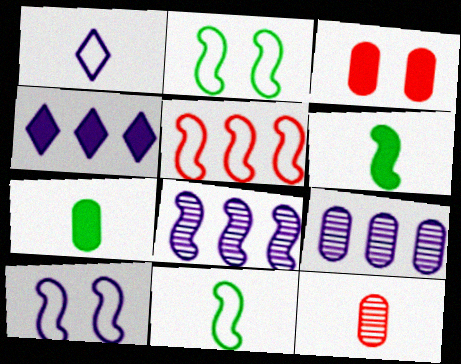[[1, 6, 12], 
[2, 4, 12], 
[3, 4, 6], 
[5, 10, 11]]